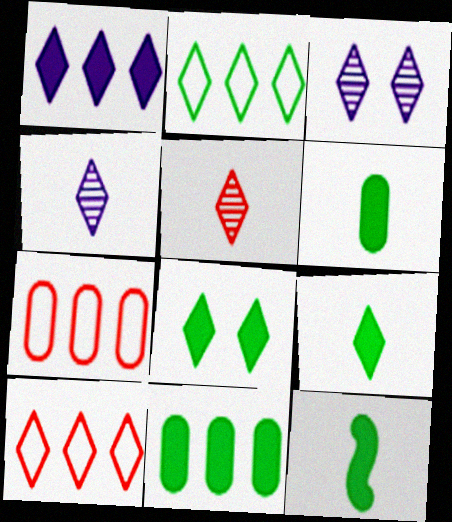[[3, 7, 12], 
[3, 9, 10], 
[4, 8, 10], 
[6, 9, 12], 
[8, 11, 12]]